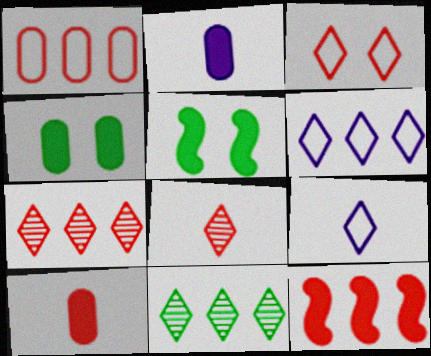[[1, 7, 12]]